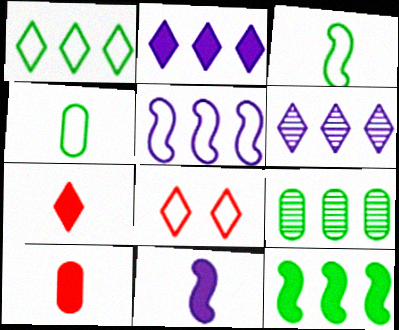[[1, 9, 12], 
[4, 5, 8], 
[8, 9, 11]]